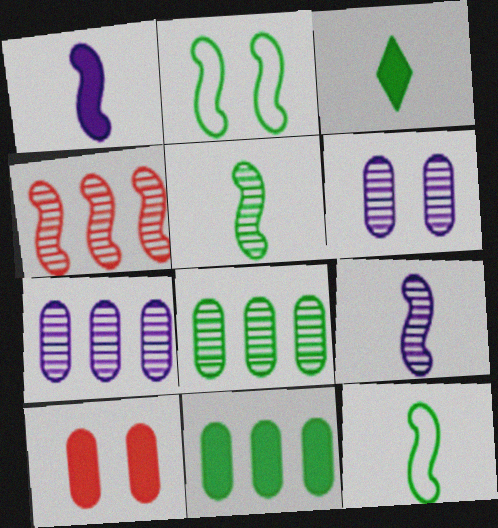[[1, 2, 4], 
[2, 3, 8]]